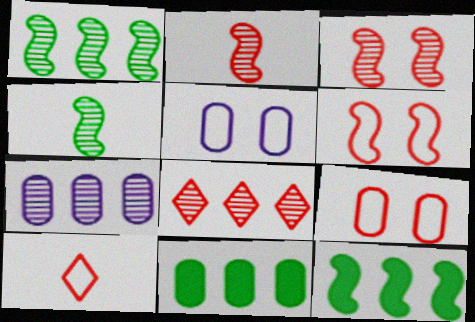[[1, 7, 8]]